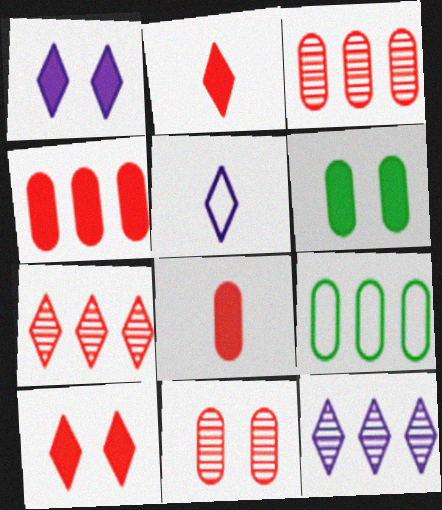[[1, 5, 12]]